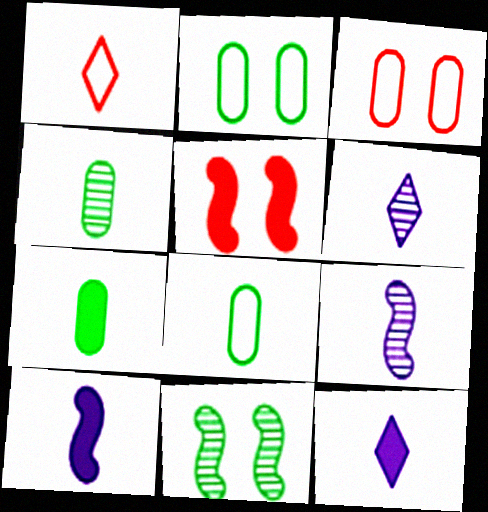[[1, 4, 10], 
[1, 7, 9], 
[4, 7, 8]]